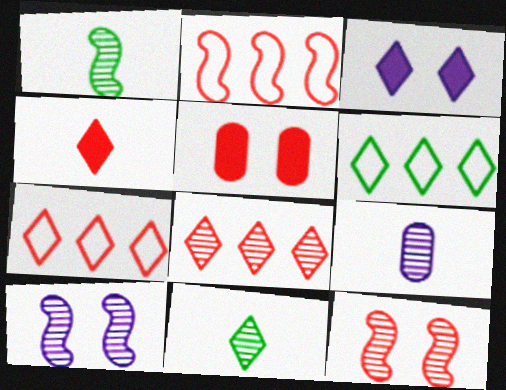[[3, 7, 11]]